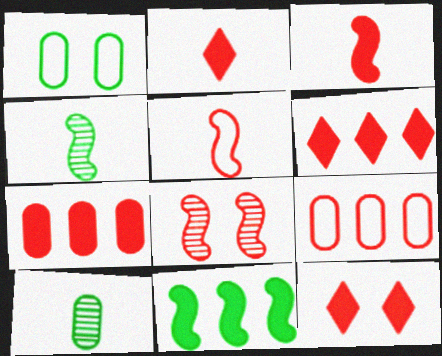[[2, 6, 12], 
[2, 8, 9], 
[3, 7, 12]]